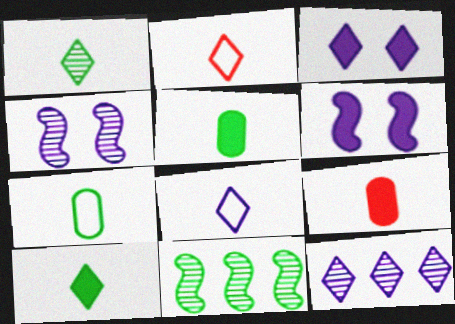[[3, 8, 12]]